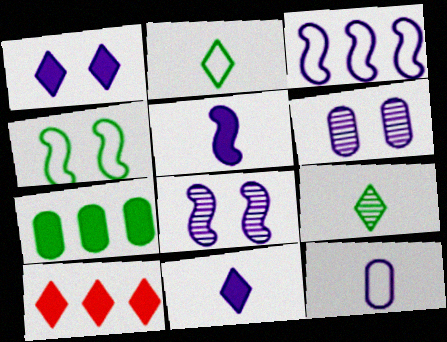[[3, 5, 8], 
[3, 6, 11], 
[4, 7, 9]]